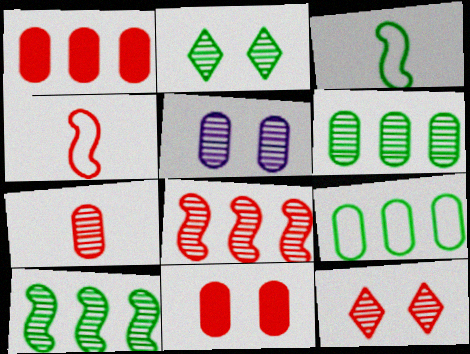[[1, 4, 12], 
[5, 6, 7], 
[7, 8, 12]]